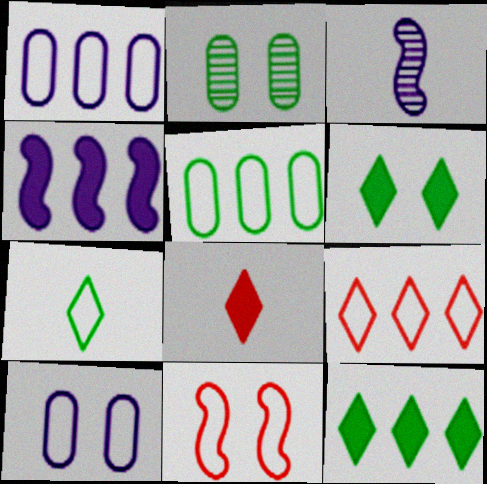[[1, 7, 11]]